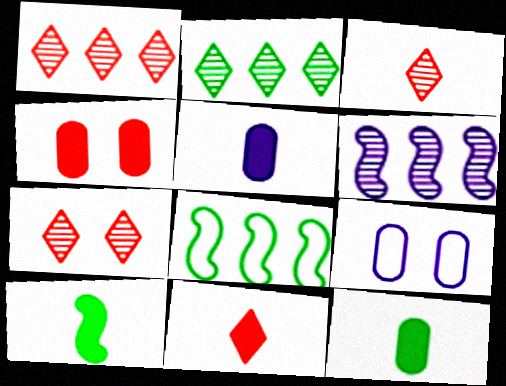[[1, 3, 7], 
[1, 9, 10], 
[5, 7, 8], 
[5, 10, 11]]